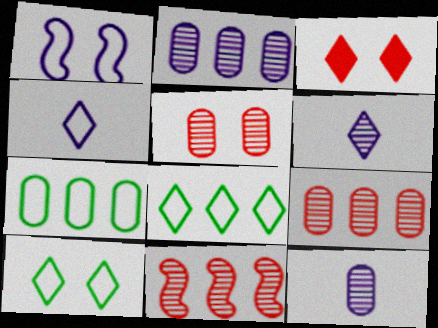[[3, 6, 8]]